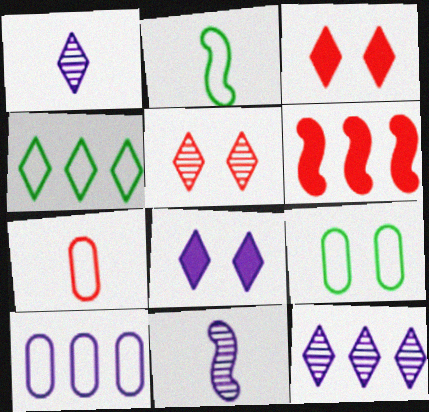[[1, 3, 4], 
[1, 6, 9], 
[2, 4, 9], 
[5, 6, 7], 
[7, 9, 10], 
[8, 10, 11]]